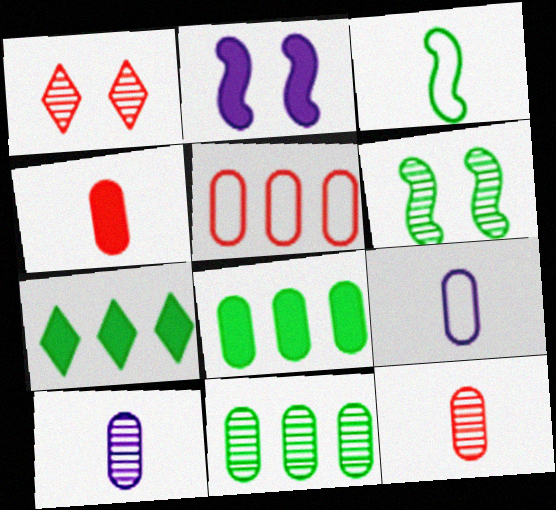[[2, 4, 7]]